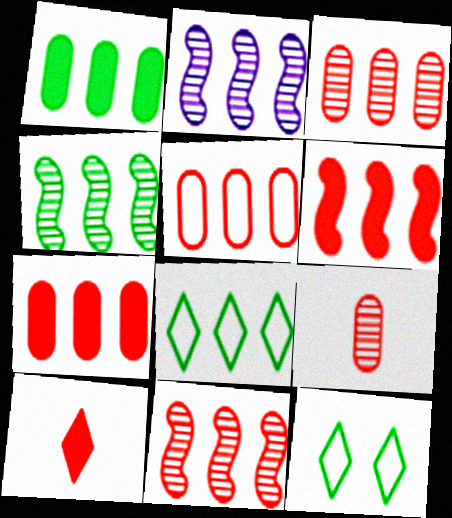[[1, 4, 8], 
[2, 4, 11], 
[2, 7, 8], 
[3, 5, 7]]